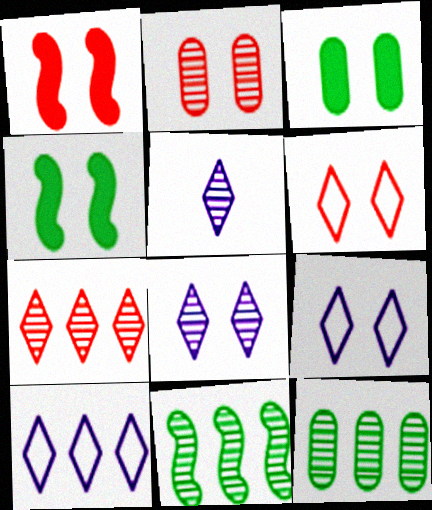[[1, 2, 6], 
[2, 4, 9], 
[2, 5, 11]]